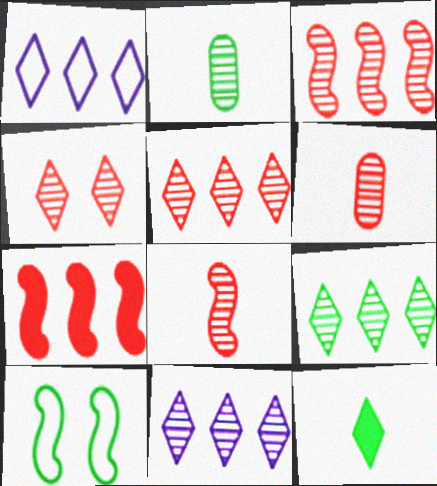[[1, 4, 12], 
[3, 4, 6], 
[5, 9, 11]]